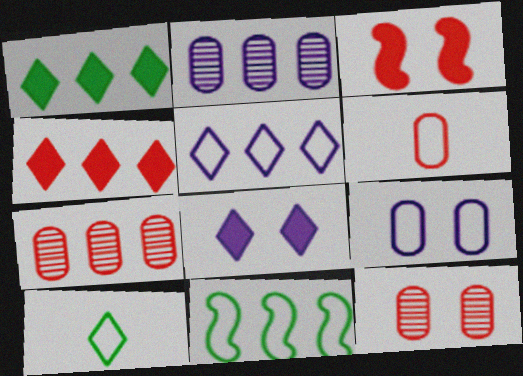[[2, 3, 10], 
[2, 4, 11]]